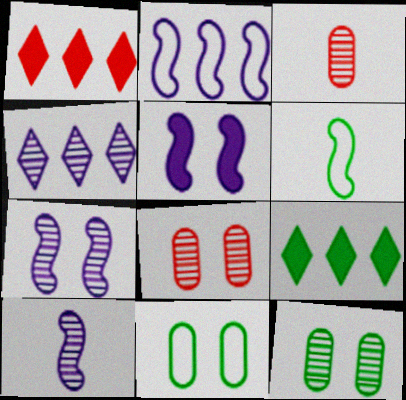[[1, 10, 11], 
[2, 5, 10], 
[6, 9, 12]]